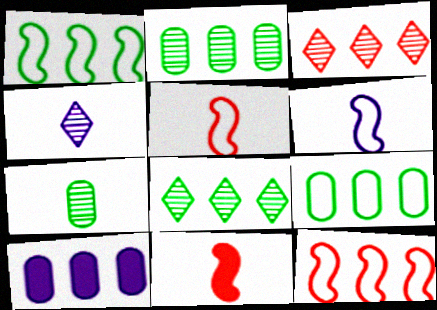[[1, 3, 10], 
[8, 10, 12]]